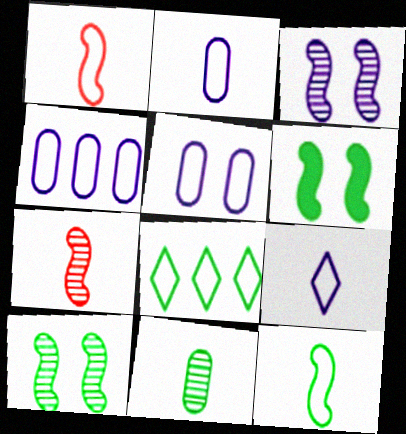[[1, 5, 8], 
[2, 4, 5], 
[6, 8, 11]]